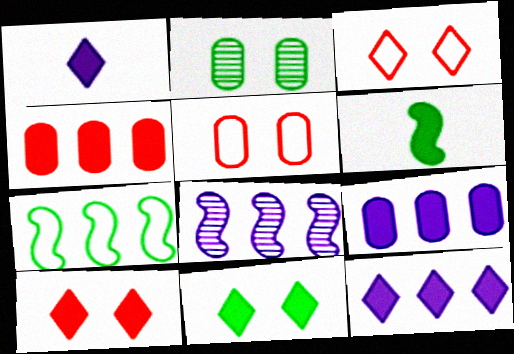[[6, 9, 10]]